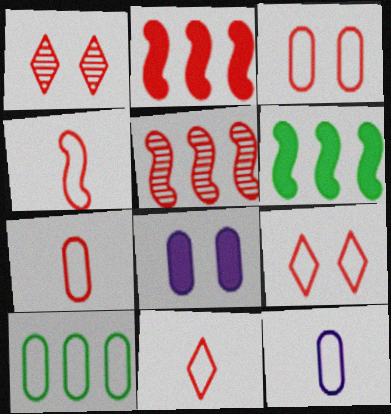[[1, 2, 7], 
[1, 6, 12], 
[3, 10, 12], 
[4, 7, 11]]